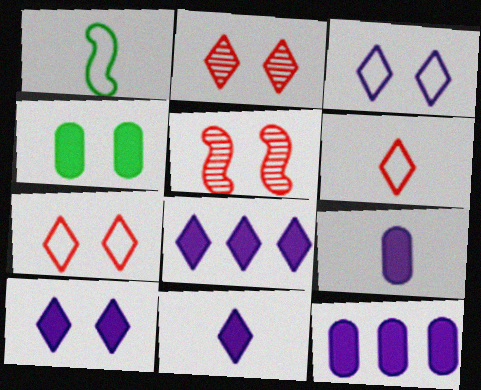[[1, 2, 12], 
[3, 4, 5], 
[8, 10, 11]]